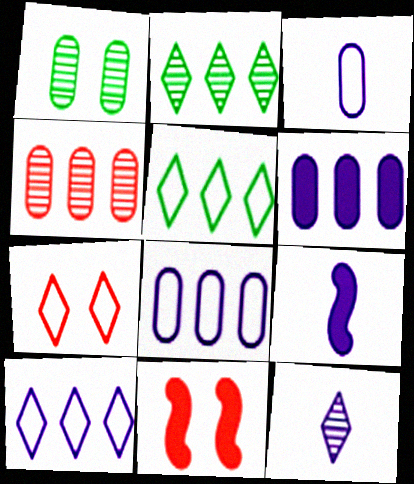[[2, 3, 11], 
[3, 9, 12]]